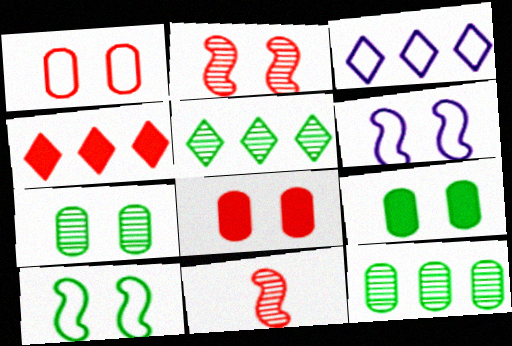[[1, 4, 11], 
[3, 4, 5], 
[3, 9, 11]]